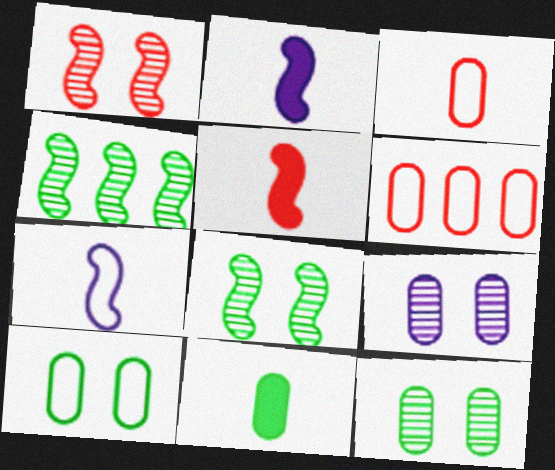[[6, 9, 11]]